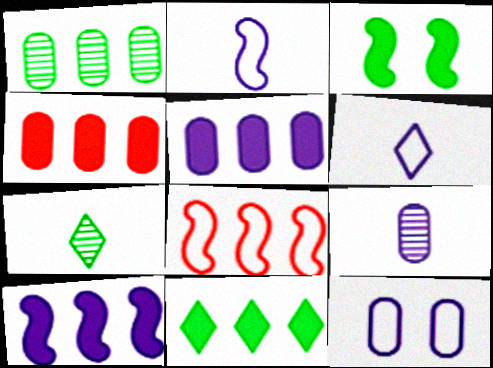[[4, 10, 11], 
[5, 9, 12]]